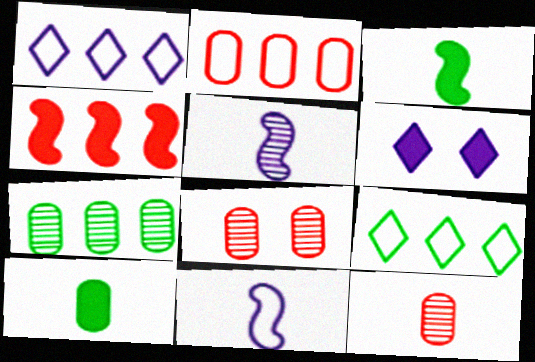[[1, 3, 8], 
[1, 4, 7], 
[4, 6, 10]]